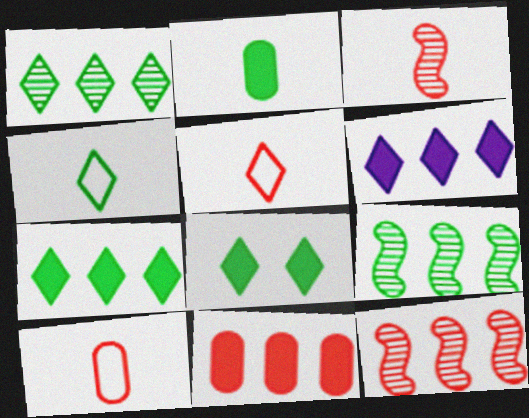[[1, 4, 8]]